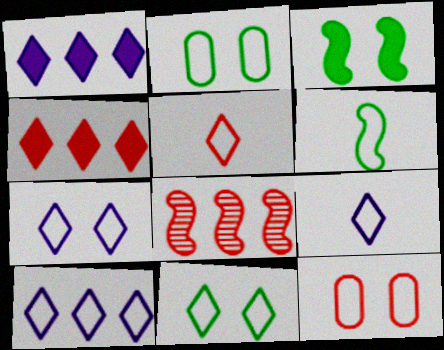[[5, 10, 11], 
[6, 10, 12], 
[7, 9, 10]]